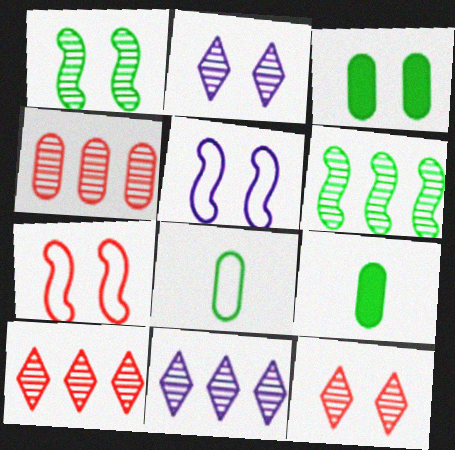[[2, 3, 7], 
[3, 5, 12], 
[4, 6, 11], 
[5, 9, 10], 
[7, 9, 11]]